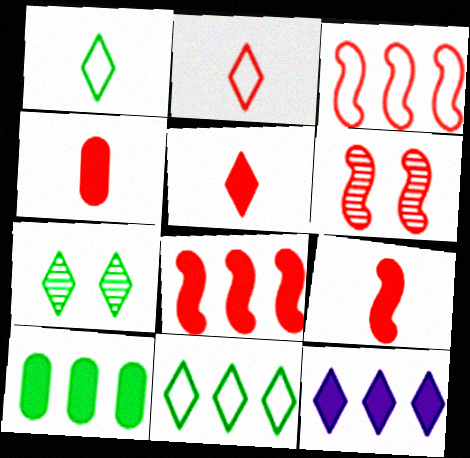[[2, 7, 12], 
[3, 6, 9], 
[4, 5, 9], 
[8, 10, 12]]